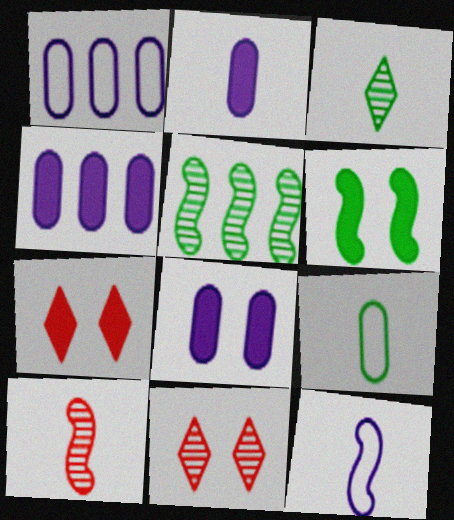[[2, 4, 8], 
[6, 7, 8]]